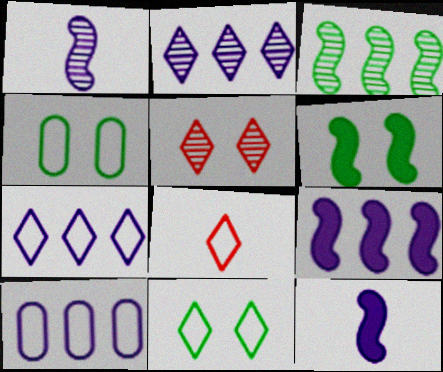[[2, 9, 10], 
[7, 8, 11]]